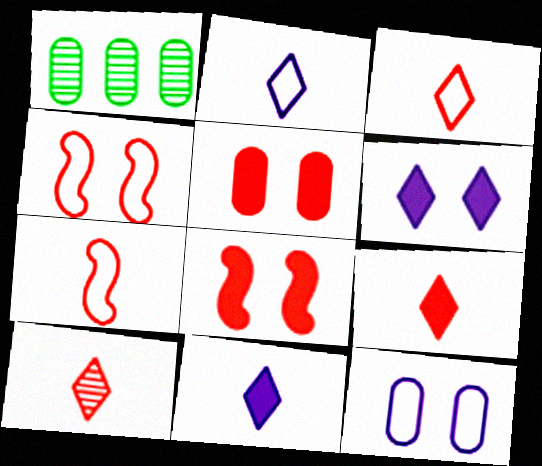[[1, 2, 8], 
[1, 4, 11], 
[1, 6, 7], 
[3, 9, 10]]